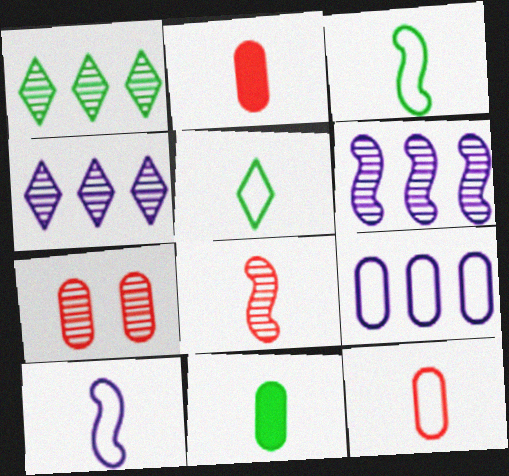[[5, 10, 12], 
[7, 9, 11]]